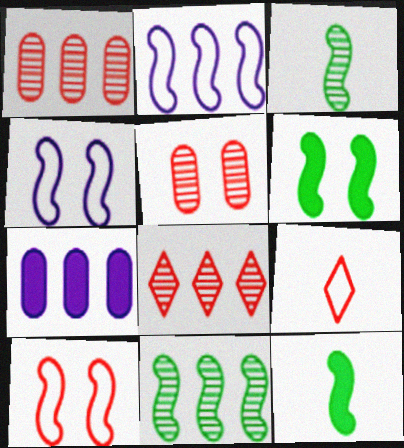[]